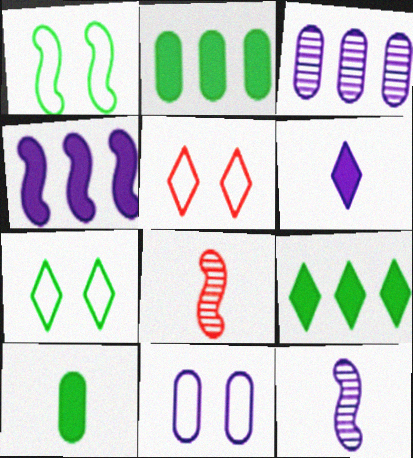[[1, 4, 8], 
[1, 5, 11], 
[2, 5, 12], 
[8, 9, 11]]